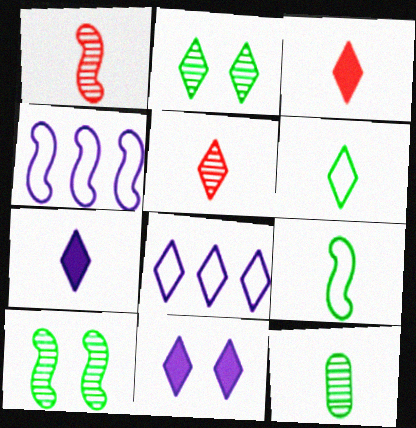[[2, 3, 8], 
[5, 6, 7]]